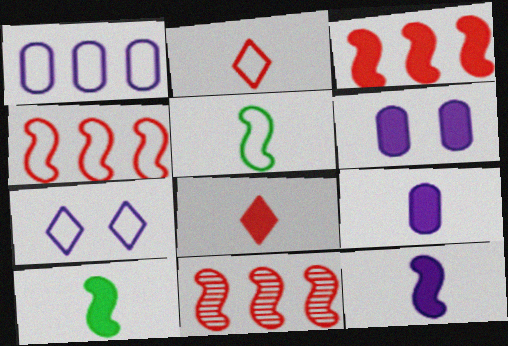[[3, 4, 11], 
[8, 9, 10]]